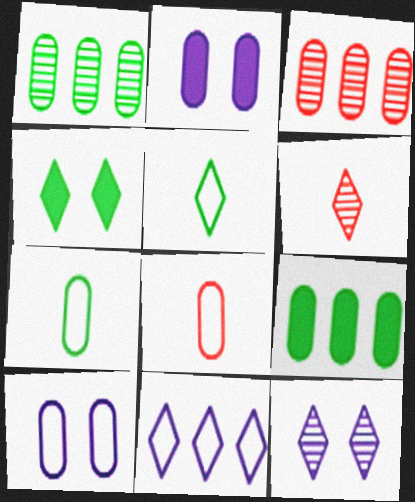[[1, 2, 8], 
[2, 3, 7], 
[4, 6, 11]]